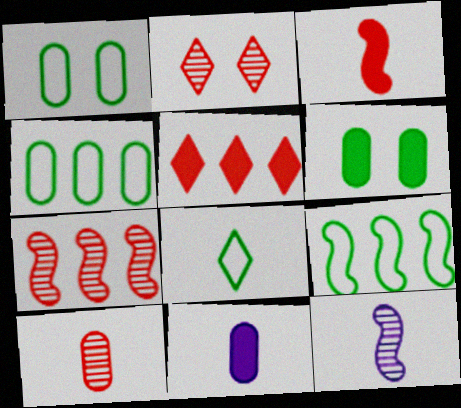[[1, 5, 12], 
[1, 8, 9], 
[2, 7, 10], 
[2, 9, 11]]